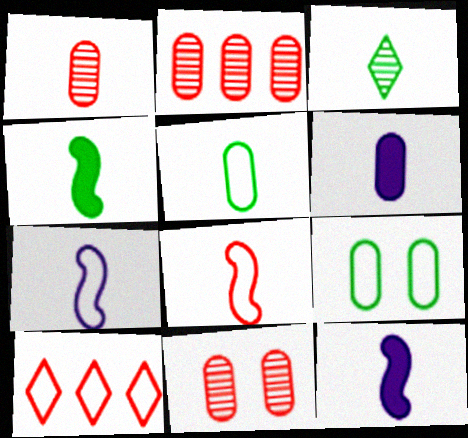[[1, 2, 11], 
[1, 5, 6], 
[2, 6, 9], 
[3, 4, 5], 
[3, 6, 8], 
[7, 9, 10]]